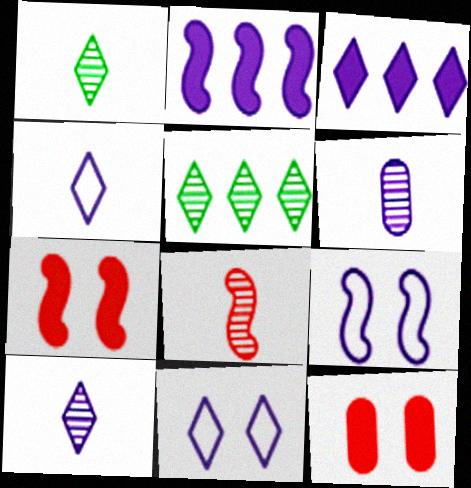[[1, 6, 8], 
[2, 6, 11], 
[3, 6, 9], 
[3, 10, 11]]